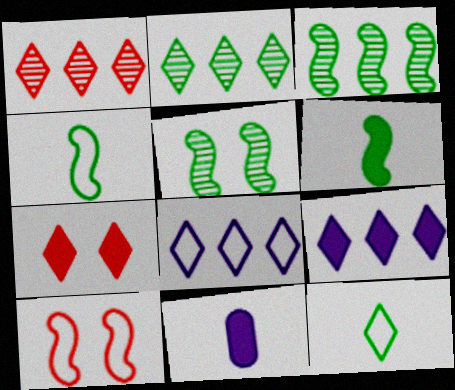[[2, 10, 11]]